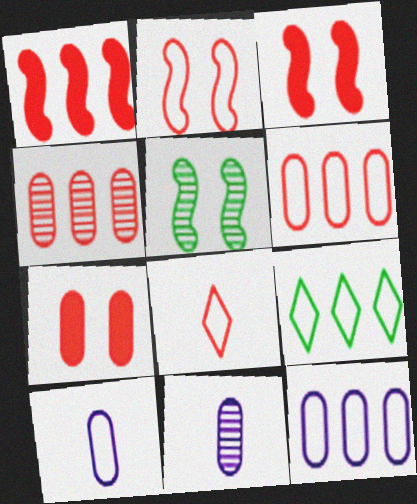[[2, 6, 8], 
[2, 9, 10], 
[3, 4, 8], 
[3, 9, 11]]